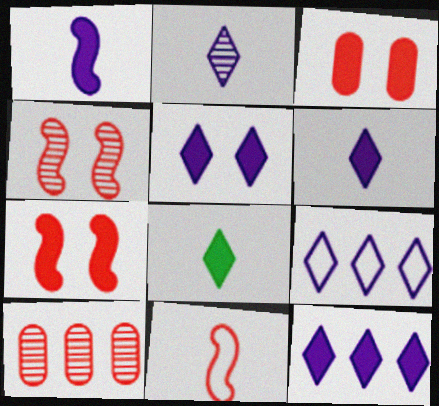[[2, 5, 9], 
[5, 6, 12]]